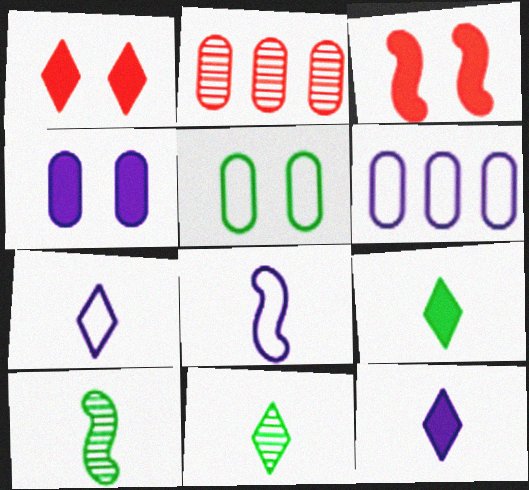[[1, 6, 10], 
[3, 6, 11]]